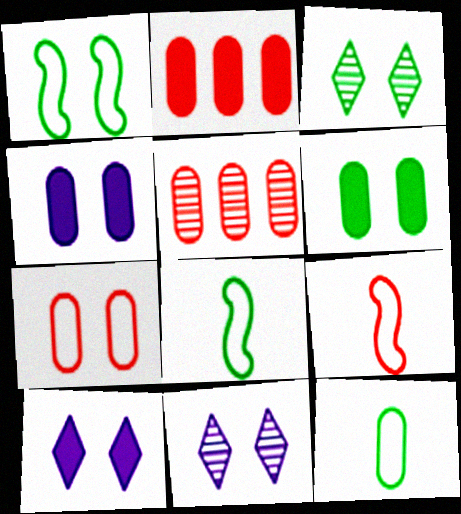[[1, 3, 6], 
[2, 8, 11], 
[4, 5, 12], 
[5, 8, 10]]